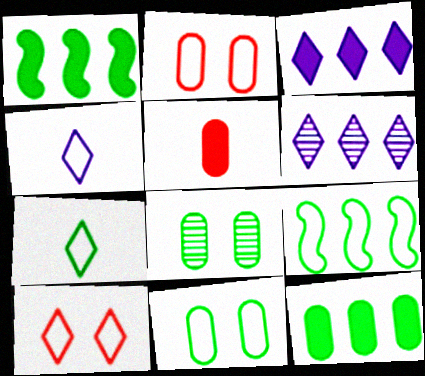[[1, 7, 8], 
[2, 4, 9], 
[7, 9, 11]]